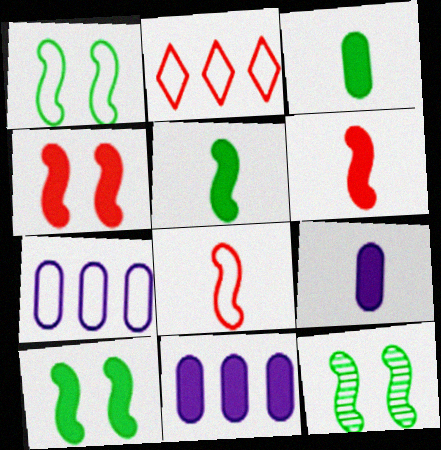[[1, 10, 12], 
[2, 9, 12]]